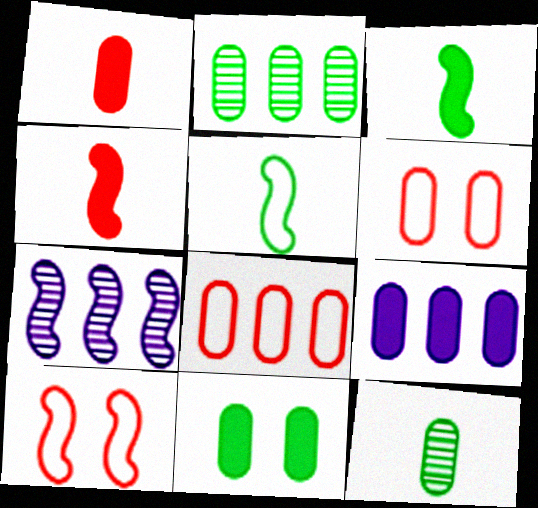[[1, 9, 11], 
[2, 8, 9], 
[3, 7, 10], 
[6, 9, 12]]